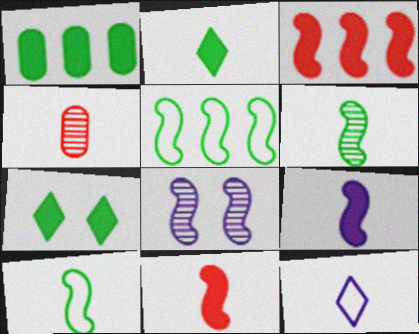[[3, 8, 10], 
[5, 8, 11]]